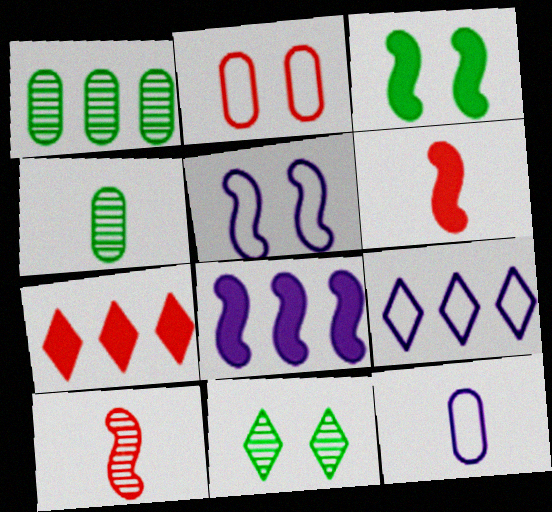[[2, 7, 10], 
[3, 6, 8], 
[4, 5, 7], 
[5, 9, 12]]